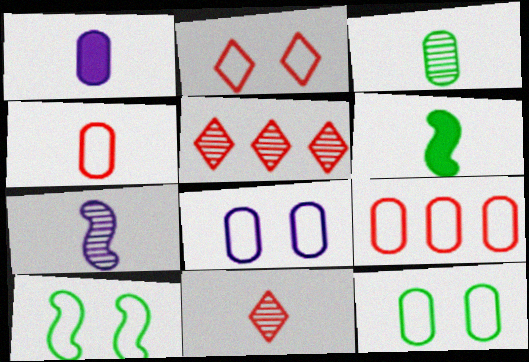[[1, 3, 4], 
[1, 5, 10], 
[2, 8, 10], 
[3, 7, 11], 
[5, 6, 8]]